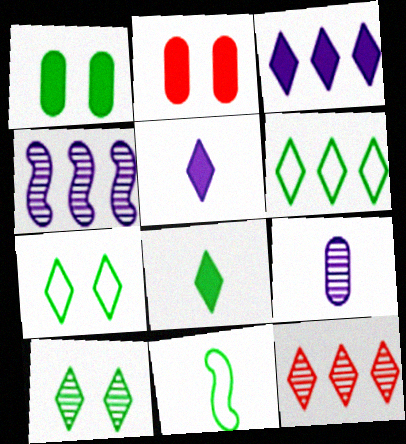[[3, 6, 12], 
[5, 7, 12], 
[6, 8, 10]]